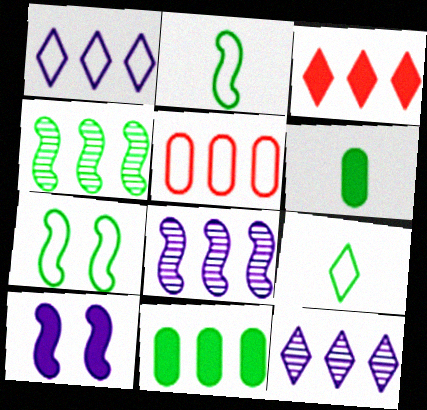[[3, 6, 10]]